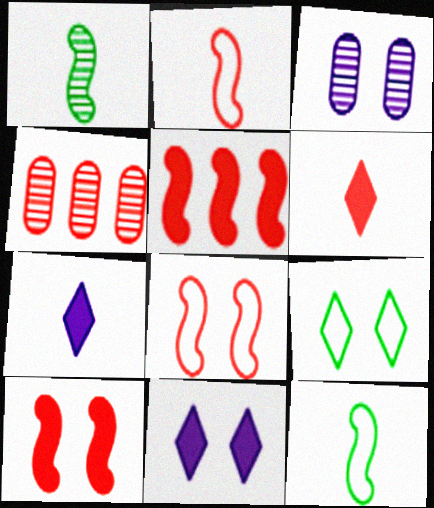[[3, 9, 10], 
[4, 6, 8], 
[4, 11, 12]]